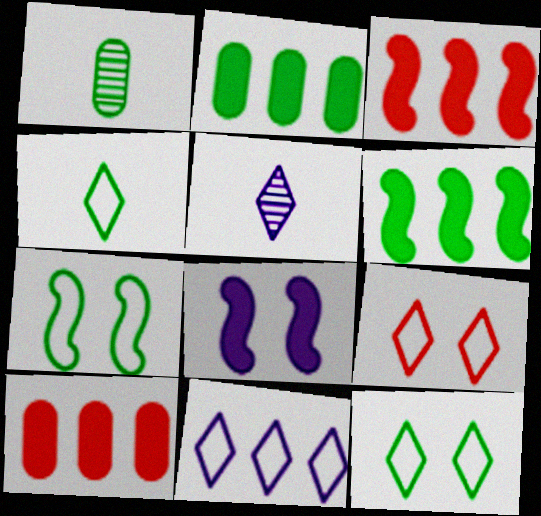[[1, 6, 12], 
[4, 9, 11], 
[5, 7, 10]]